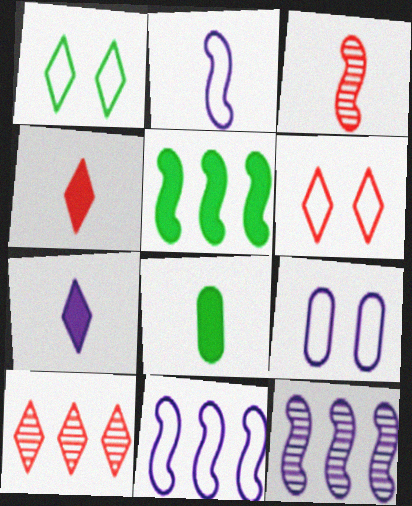[[1, 7, 10], 
[4, 6, 10], 
[6, 8, 12], 
[7, 9, 12]]